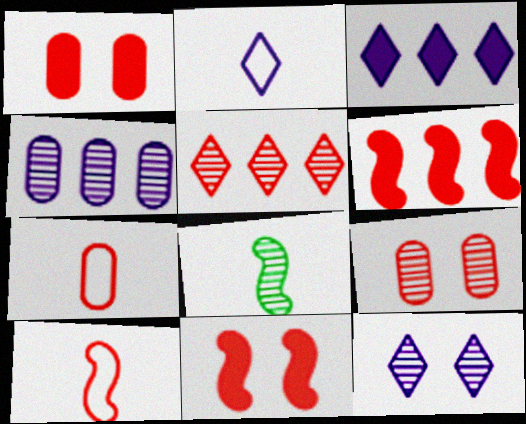[[1, 5, 10], 
[2, 3, 12], 
[5, 7, 11]]